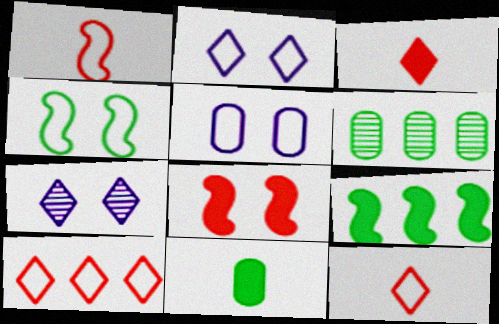[]